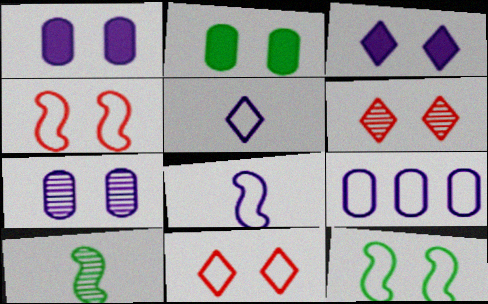[[1, 6, 12]]